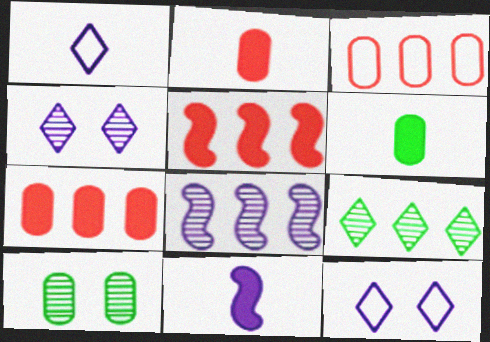[[1, 5, 10]]